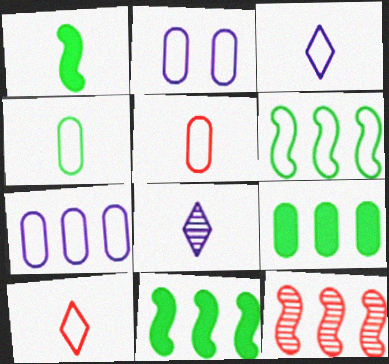[[1, 5, 8], 
[2, 6, 10]]